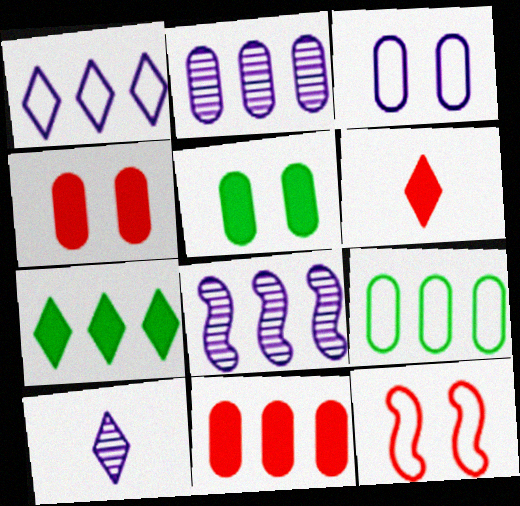[[2, 9, 11]]